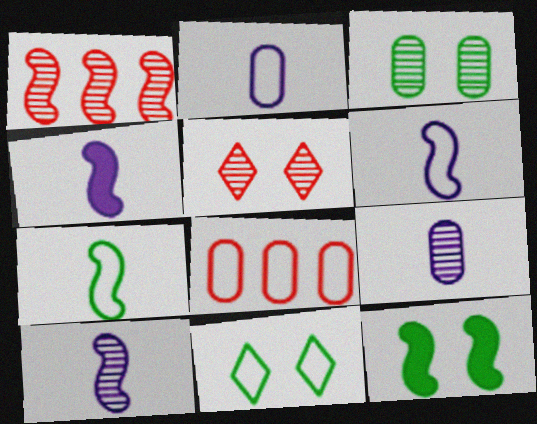[[1, 6, 12], 
[3, 11, 12], 
[4, 6, 10], 
[6, 8, 11]]